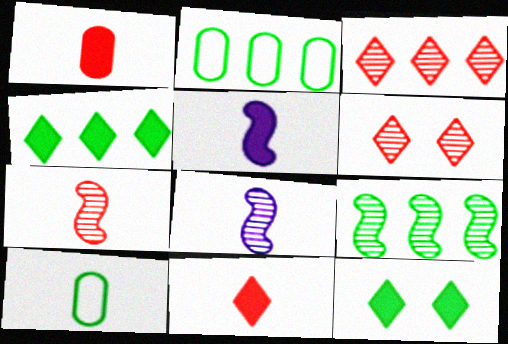[[2, 4, 9], 
[2, 5, 6], 
[8, 10, 11], 
[9, 10, 12]]